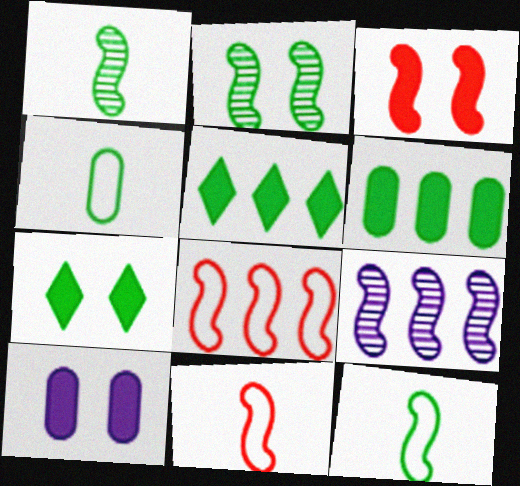[[2, 4, 5], 
[3, 7, 10], 
[3, 9, 12]]